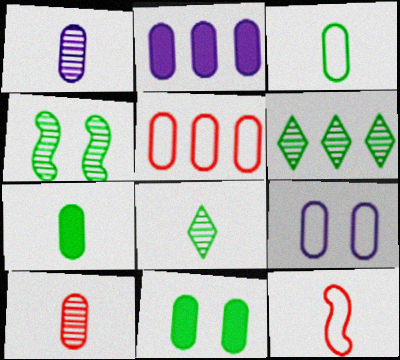[[1, 2, 9], 
[1, 5, 11], 
[3, 5, 9]]